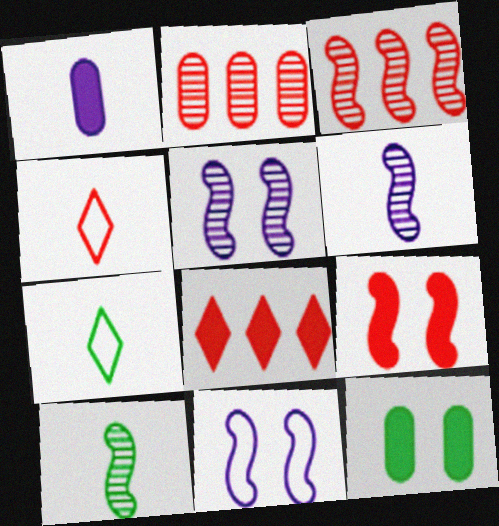[[1, 4, 10], 
[2, 4, 9], 
[3, 5, 10]]